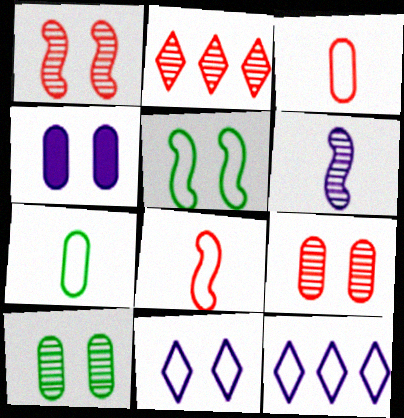[[2, 6, 10], 
[3, 5, 12], 
[4, 6, 12]]